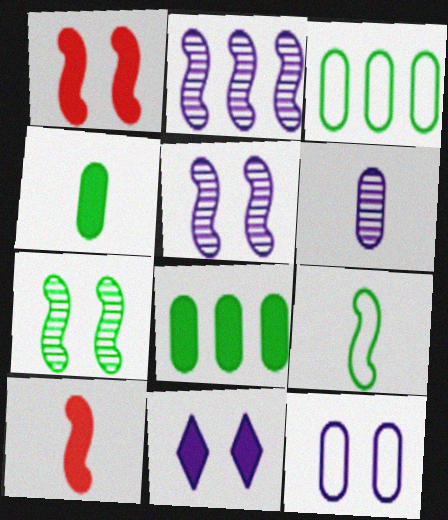[[1, 2, 9], 
[5, 11, 12], 
[8, 10, 11]]